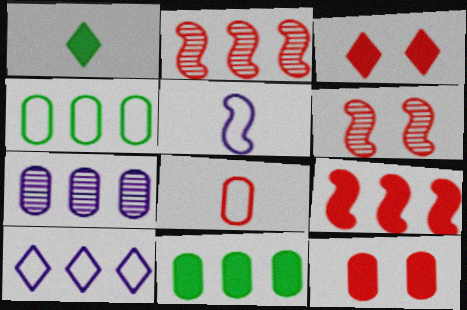[[2, 3, 8], 
[2, 10, 11]]